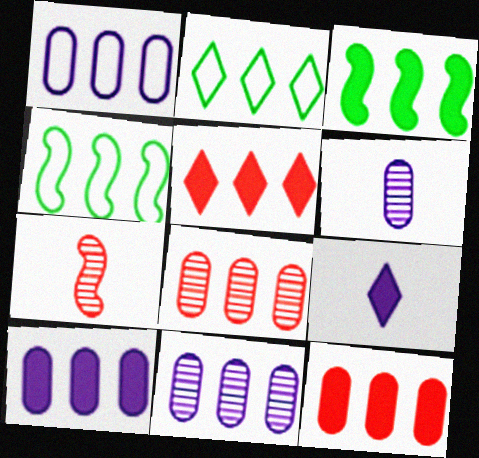[[1, 10, 11], 
[3, 5, 10], 
[4, 5, 11]]